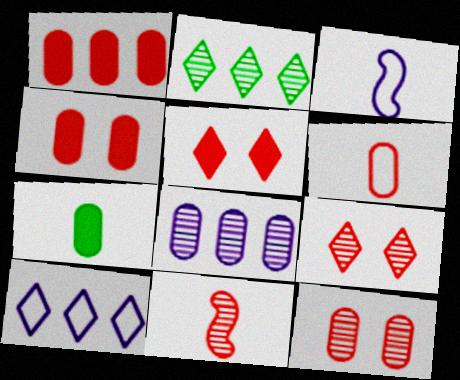[[1, 6, 12], 
[2, 3, 4]]